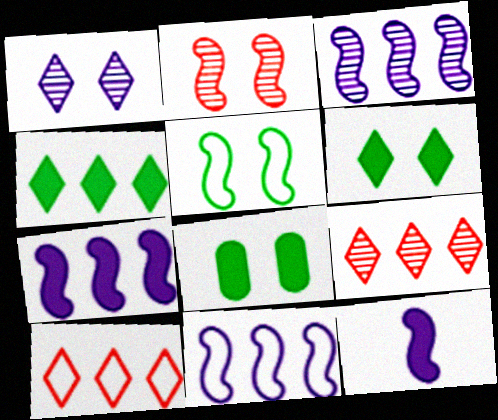[[3, 7, 11]]